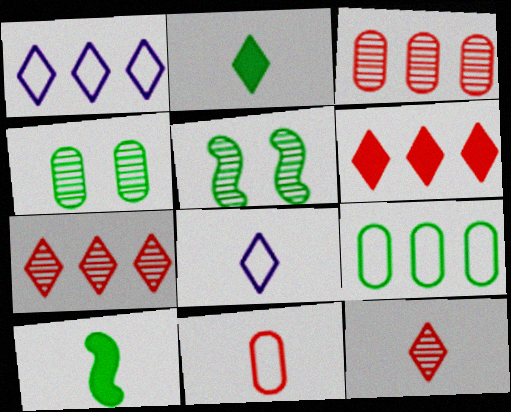[[2, 5, 9], 
[2, 8, 12]]